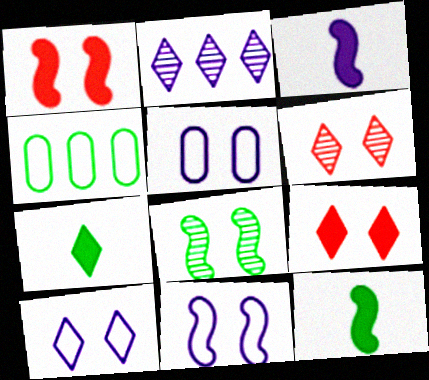[[1, 8, 11], 
[2, 3, 5], 
[3, 4, 6], 
[4, 7, 8], 
[5, 8, 9], 
[5, 10, 11]]